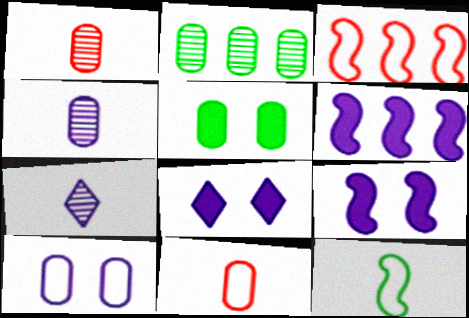[[3, 5, 7], 
[6, 7, 10]]